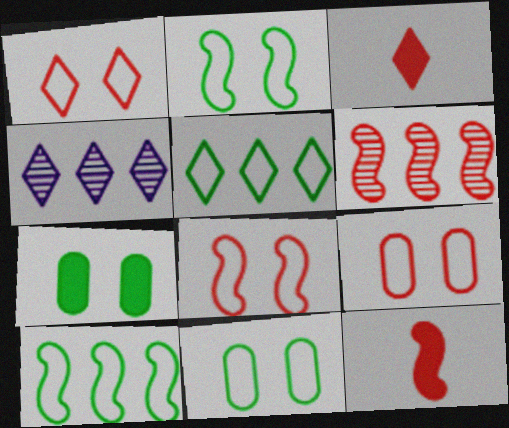[[1, 8, 9], 
[3, 6, 9], 
[4, 11, 12], 
[6, 8, 12]]